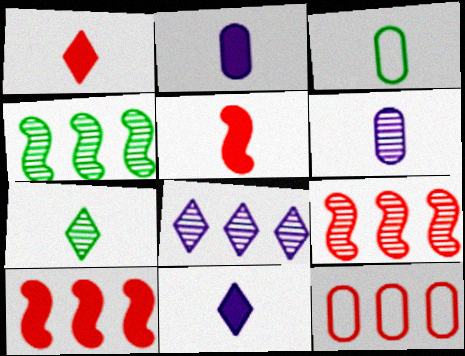[]